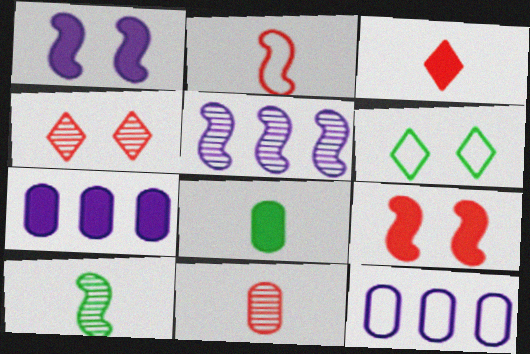[[2, 3, 11], 
[2, 6, 12]]